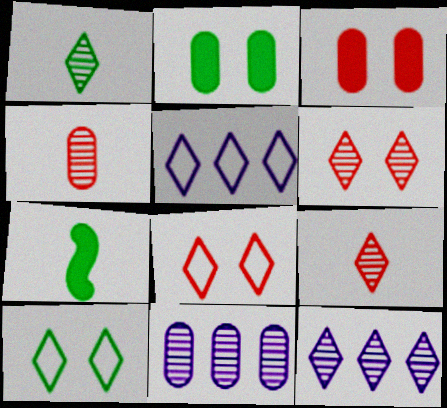[[1, 6, 12], 
[7, 8, 11]]